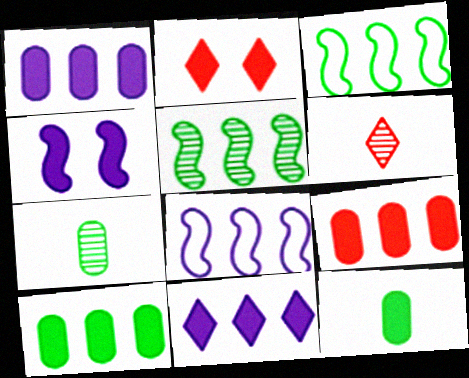[[1, 9, 10], 
[2, 7, 8]]